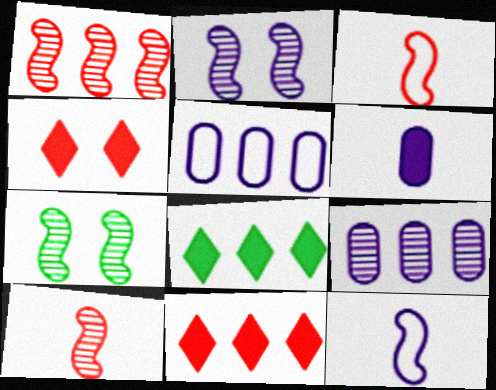[[1, 5, 8]]